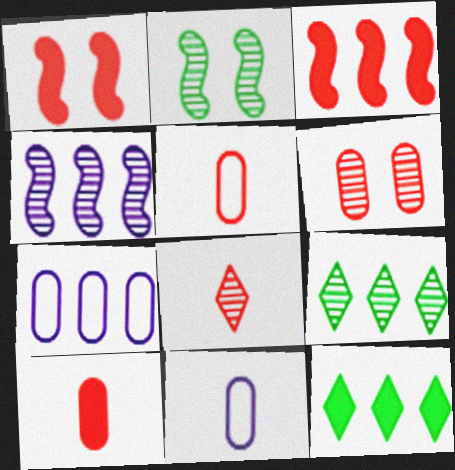[[1, 9, 11], 
[3, 7, 9]]